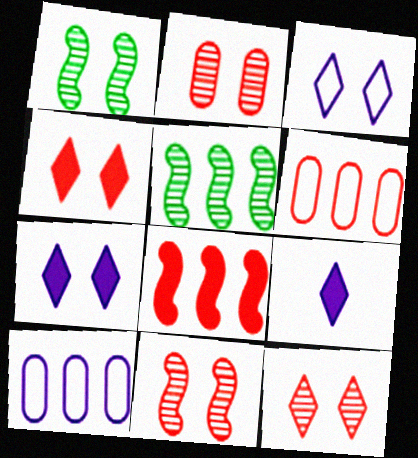[[1, 6, 9], 
[2, 11, 12]]